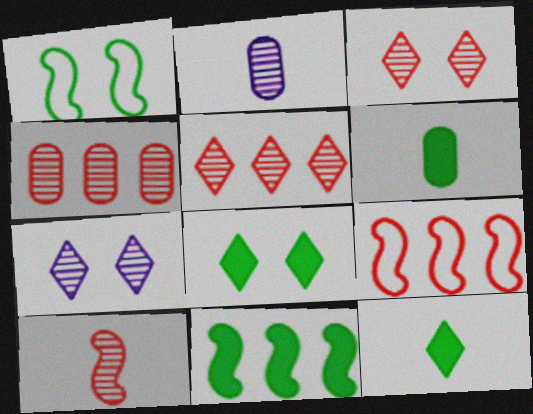[[2, 8, 9], 
[3, 4, 10], 
[6, 7, 9], 
[6, 8, 11]]